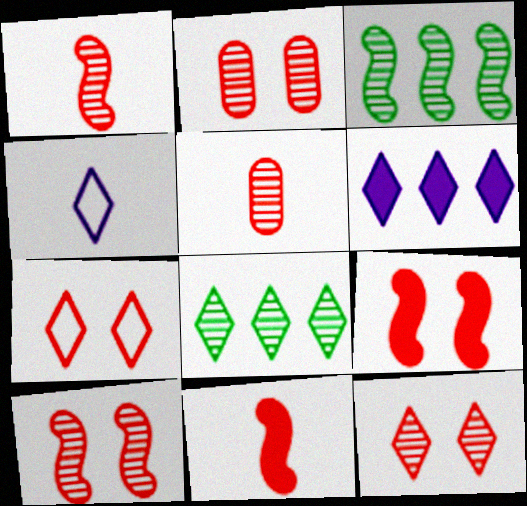[[2, 7, 9], 
[2, 10, 12]]